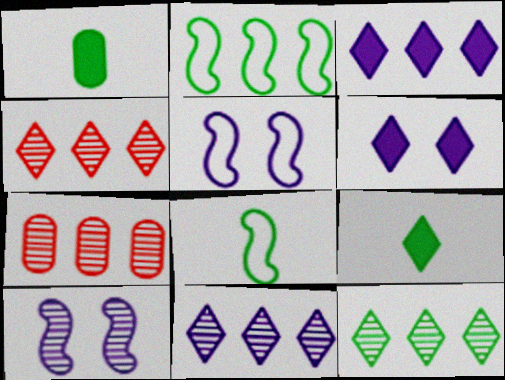[[1, 4, 5], 
[2, 3, 7], 
[4, 11, 12], 
[5, 7, 9], 
[6, 7, 8]]